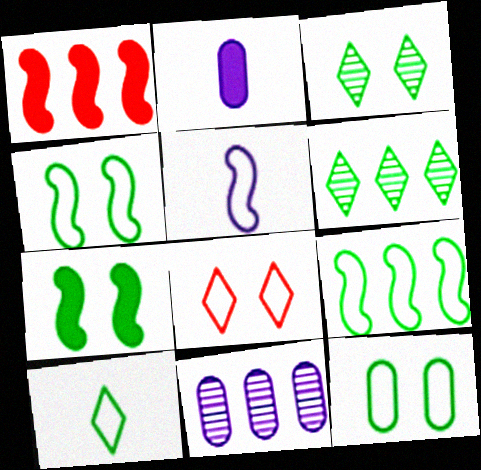[[3, 7, 12], 
[9, 10, 12]]